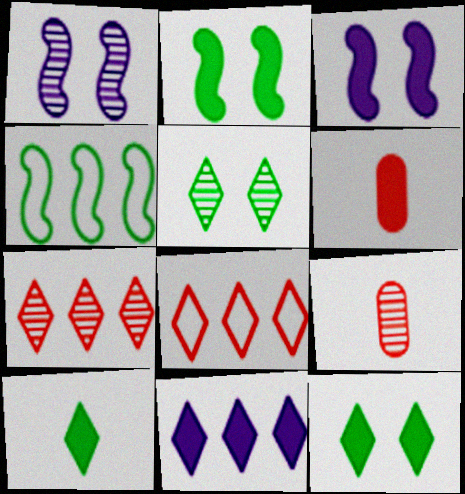[[2, 6, 11]]